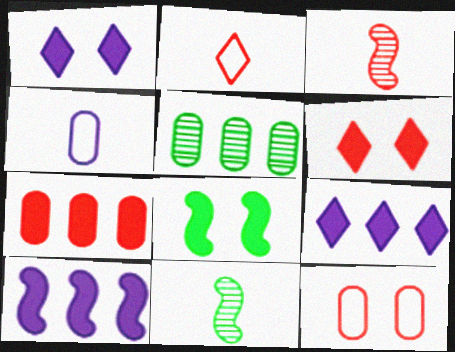[[9, 11, 12]]